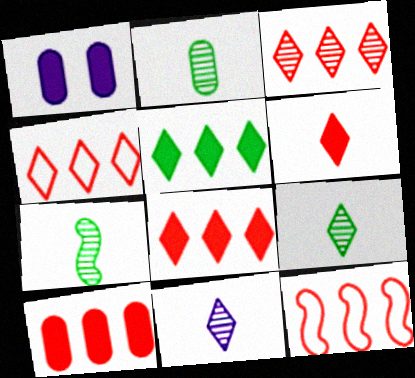[[1, 4, 7], 
[1, 9, 12], 
[2, 7, 9], 
[3, 4, 8], 
[3, 10, 12]]